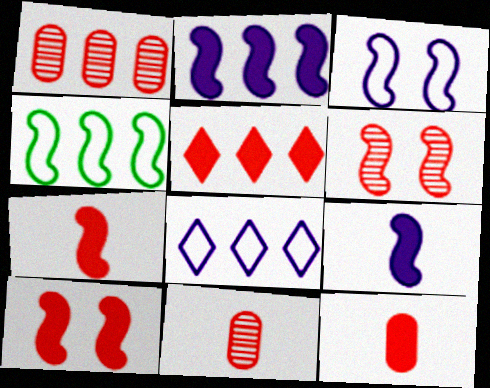[[4, 6, 9], 
[5, 10, 12]]